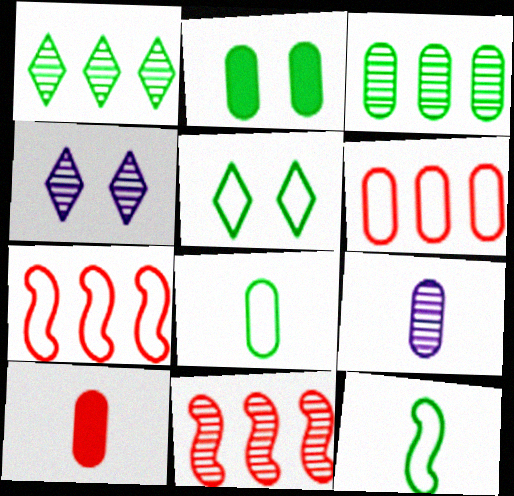[[1, 2, 12], 
[2, 3, 8], 
[2, 6, 9], 
[8, 9, 10]]